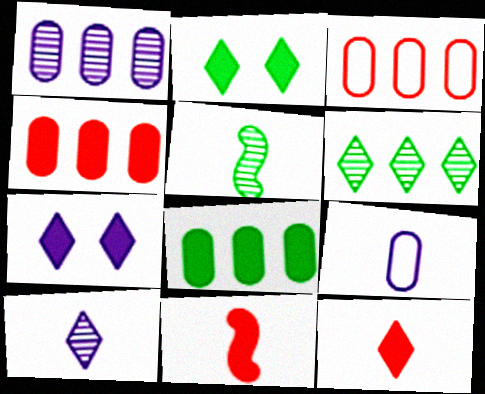[[1, 3, 8], 
[3, 5, 7], 
[5, 9, 12], 
[7, 8, 11]]